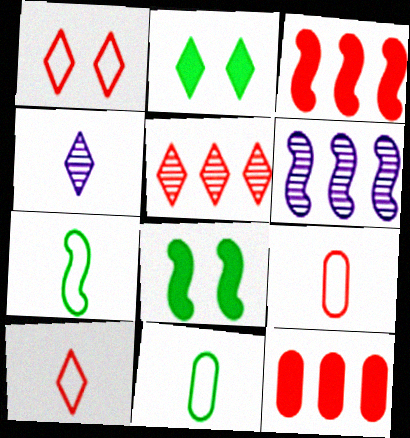[[2, 6, 9]]